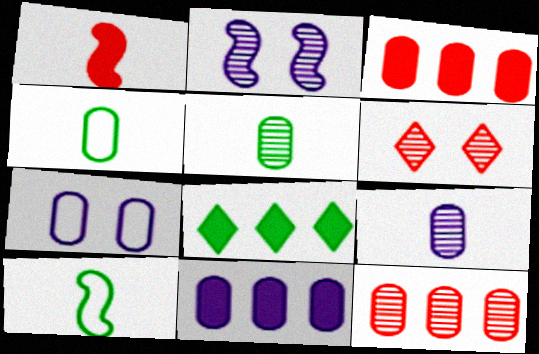[[3, 5, 7], 
[6, 10, 11], 
[7, 9, 11]]